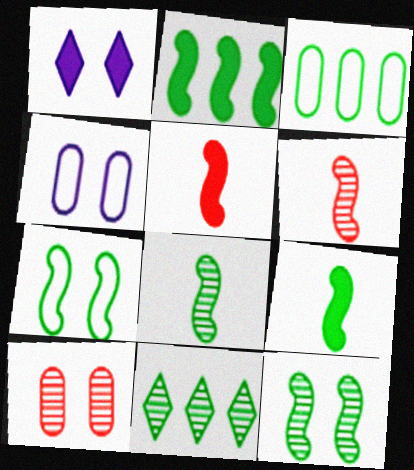[[1, 3, 6], 
[1, 7, 10], 
[2, 3, 11], 
[2, 7, 8], 
[4, 5, 11]]